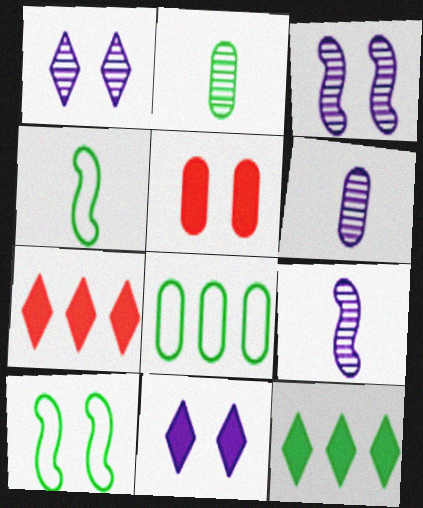[[1, 5, 10], 
[2, 10, 12], 
[5, 6, 8], 
[6, 7, 10]]